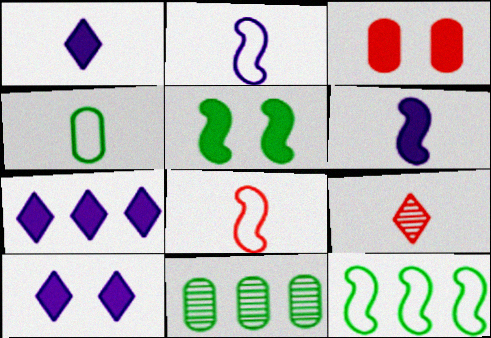[[1, 7, 10], 
[3, 5, 10], 
[4, 6, 9], 
[8, 10, 11]]